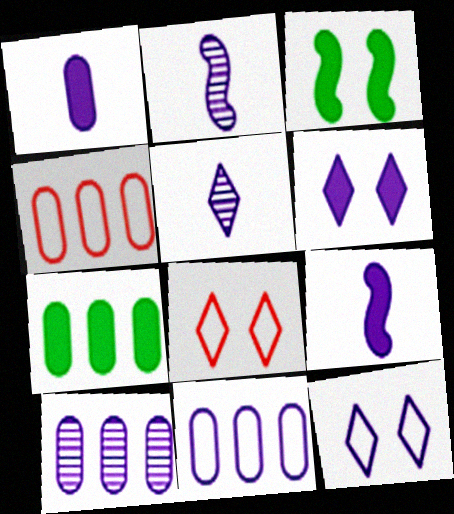[[2, 6, 11], 
[2, 7, 8], 
[3, 4, 5], 
[4, 7, 10], 
[9, 10, 12]]